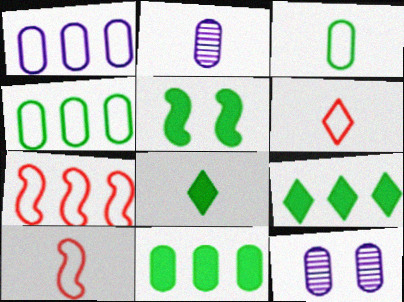[[2, 8, 10], 
[5, 8, 11], 
[7, 8, 12], 
[9, 10, 12]]